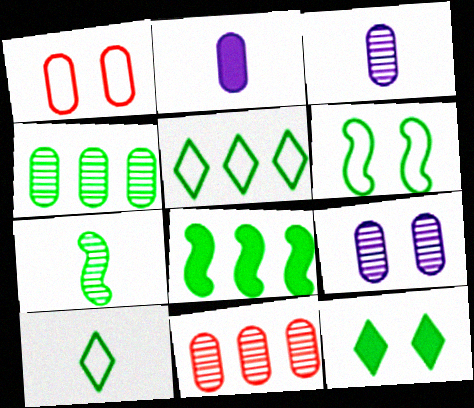[[1, 2, 4], 
[4, 5, 8], 
[6, 7, 8]]